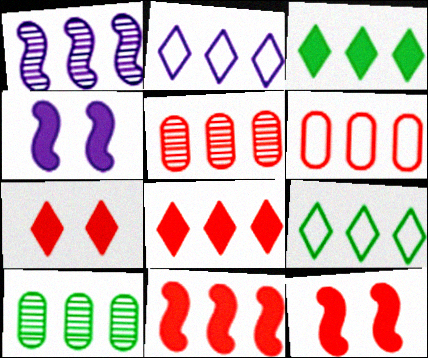[[1, 3, 6], 
[2, 10, 11]]